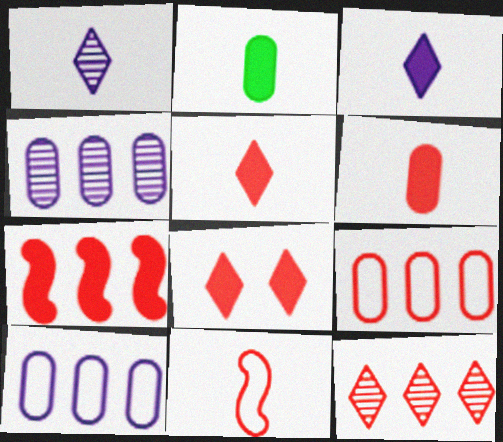[[1, 2, 11], 
[6, 7, 8], 
[7, 9, 12]]